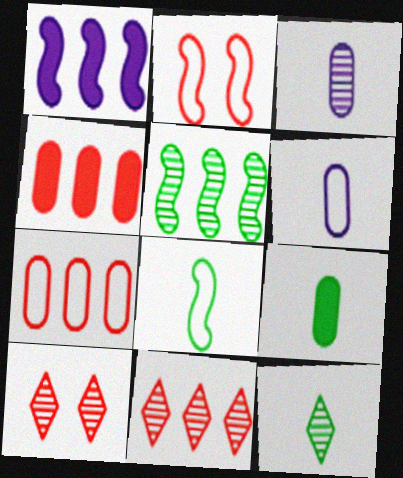[[3, 5, 10], 
[8, 9, 12]]